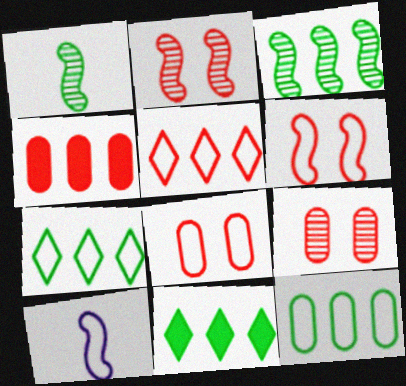[[3, 11, 12], 
[7, 8, 10], 
[9, 10, 11]]